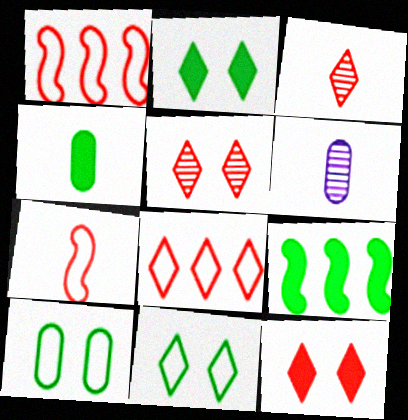[[1, 2, 6], 
[2, 4, 9], 
[3, 8, 12]]